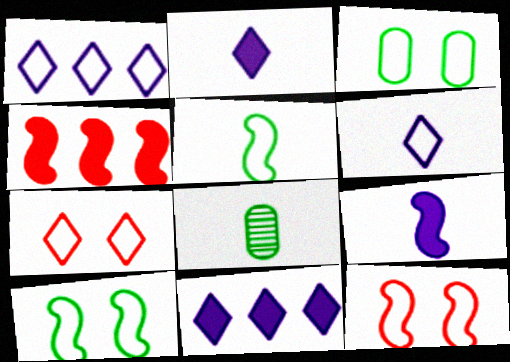[[8, 11, 12]]